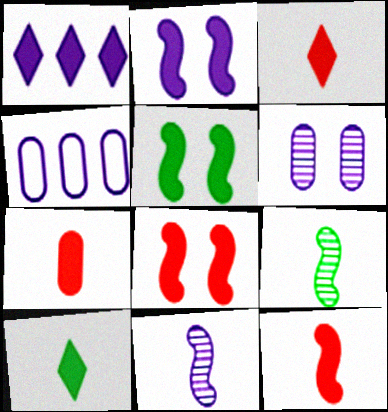[[1, 5, 7], 
[2, 5, 8], 
[3, 7, 12]]